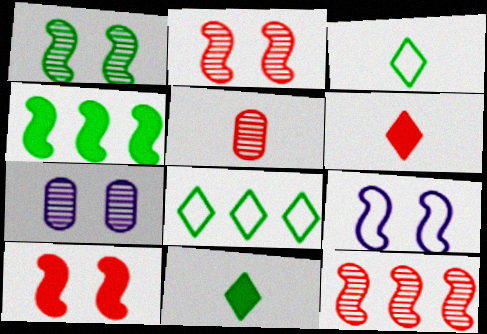[[1, 9, 10]]